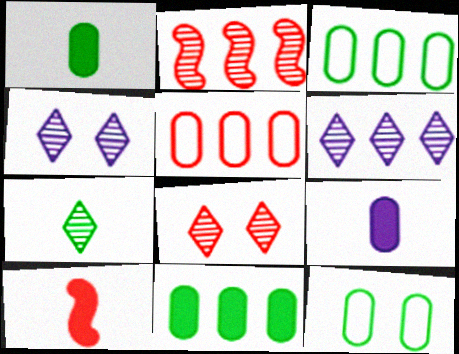[[3, 4, 10], 
[5, 8, 10], 
[6, 7, 8], 
[6, 10, 12]]